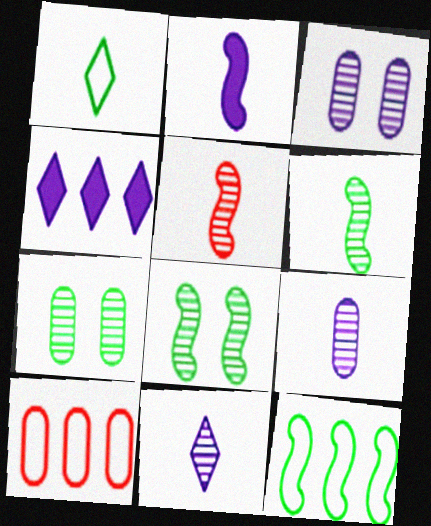[]